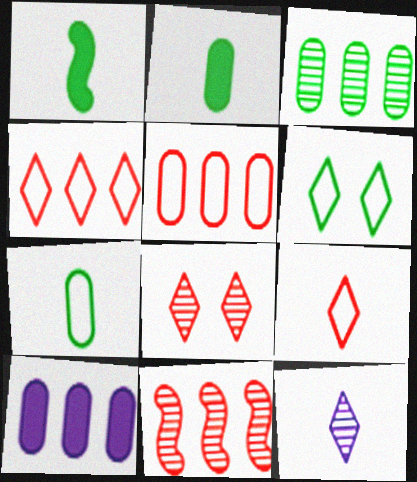[[1, 3, 6], 
[3, 5, 10]]